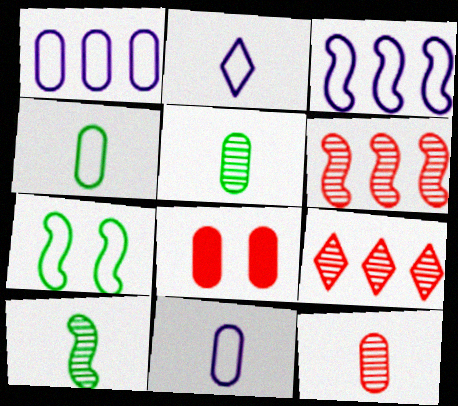[[1, 5, 8]]